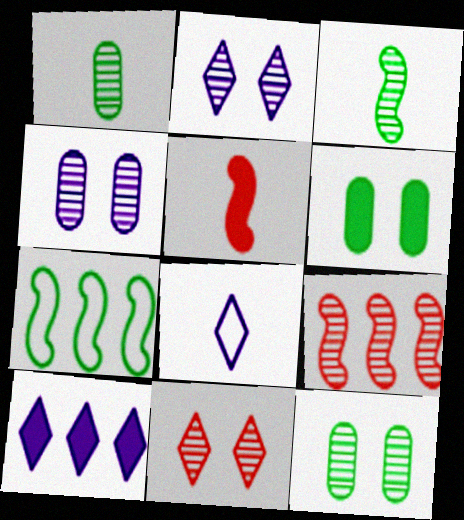[[1, 2, 9], 
[1, 5, 8], 
[2, 8, 10], 
[5, 6, 10], 
[6, 8, 9]]